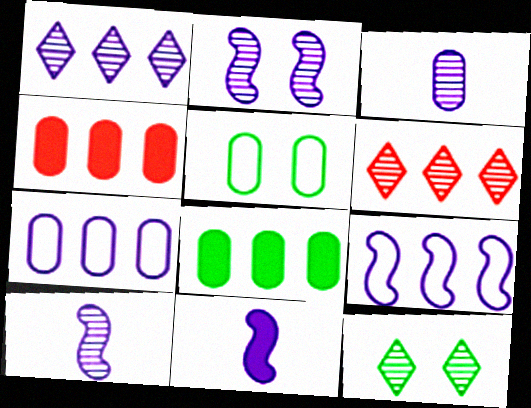[[1, 2, 3], 
[2, 9, 11], 
[3, 4, 5], 
[5, 6, 11], 
[6, 8, 9]]